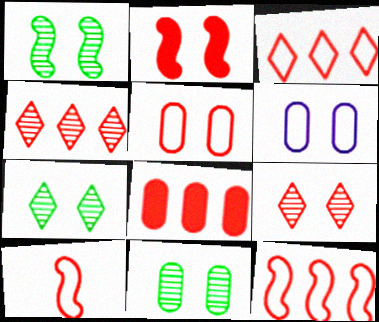[[1, 7, 11], 
[2, 5, 9], 
[2, 6, 7], 
[3, 5, 10], 
[4, 8, 12], 
[8, 9, 10]]